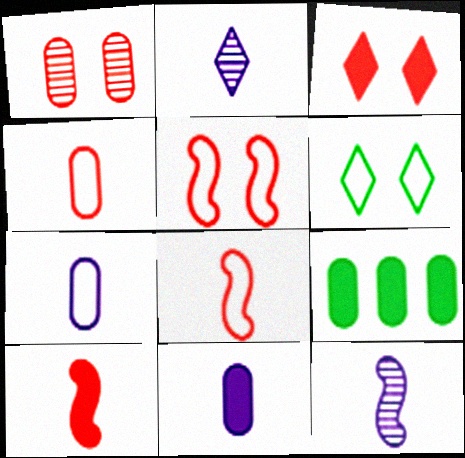[[1, 3, 5], 
[1, 7, 9], 
[2, 5, 9]]